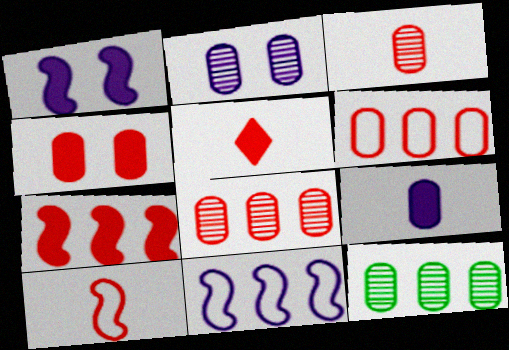[[2, 3, 12], 
[3, 4, 6], 
[3, 5, 10], 
[4, 5, 7]]